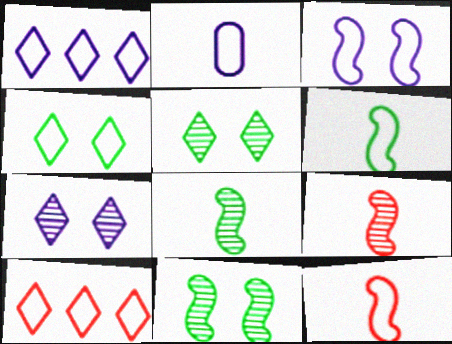[[1, 2, 3]]